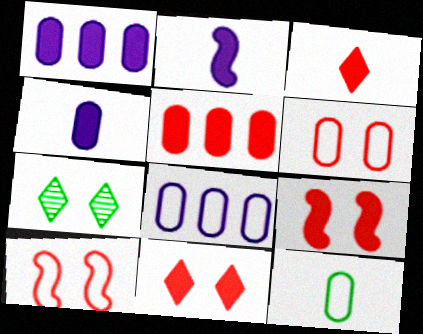[[3, 5, 9], 
[6, 8, 12]]